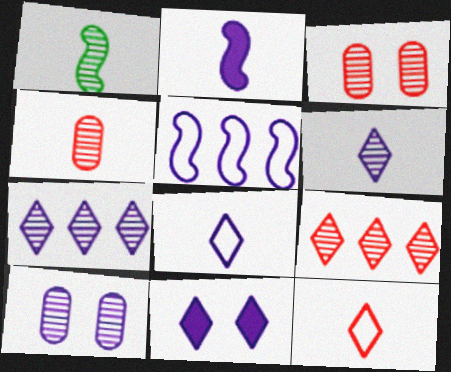[[1, 3, 7], 
[1, 4, 6], 
[1, 9, 10], 
[7, 8, 11]]